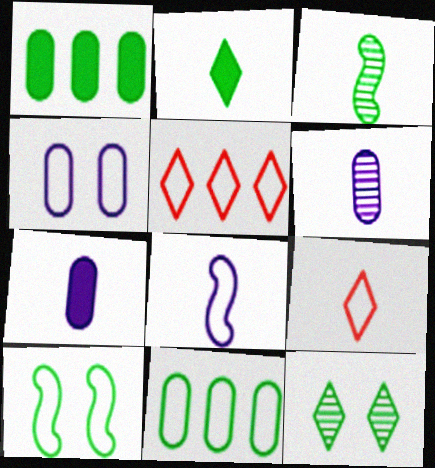[[3, 7, 9]]